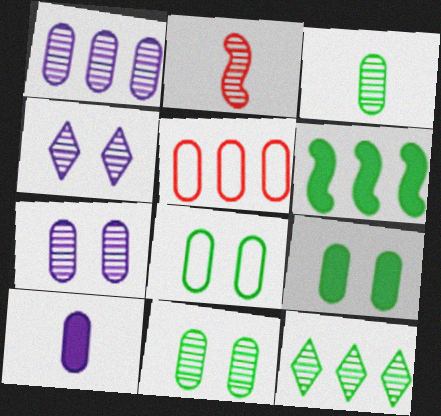[[2, 7, 12], 
[5, 10, 11], 
[8, 9, 11]]